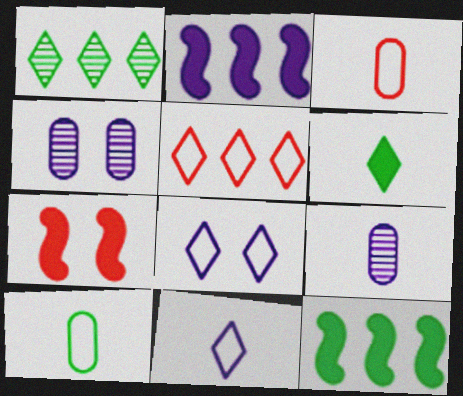[[2, 4, 11], 
[2, 8, 9]]